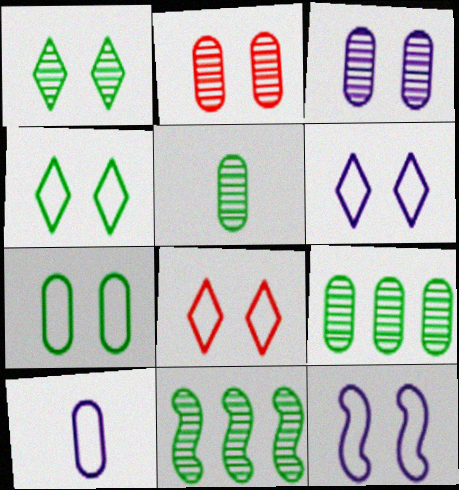[[1, 5, 11], 
[4, 6, 8], 
[7, 8, 12]]